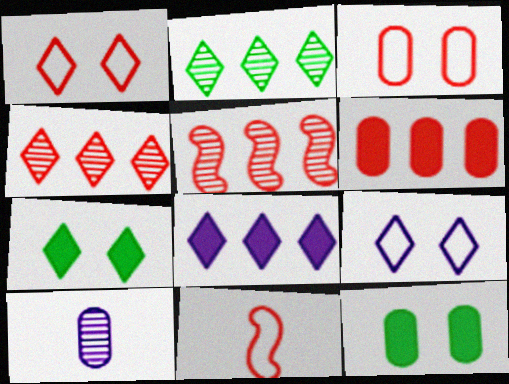[]